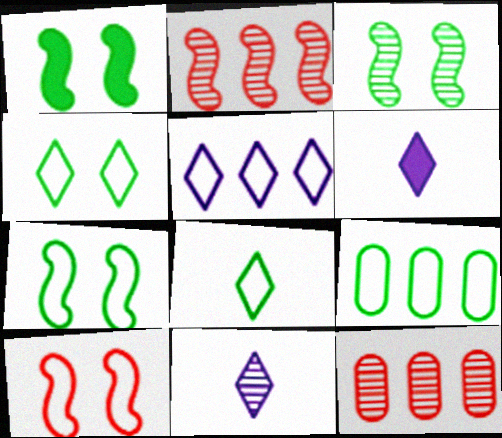[[1, 3, 7], 
[3, 11, 12], 
[6, 7, 12], 
[7, 8, 9]]